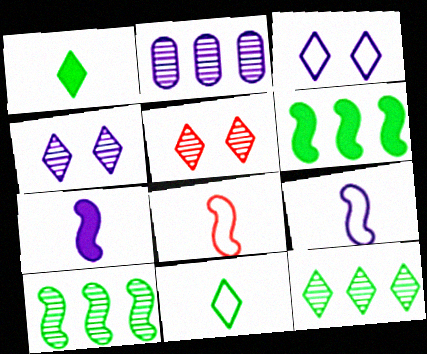[[2, 3, 7]]